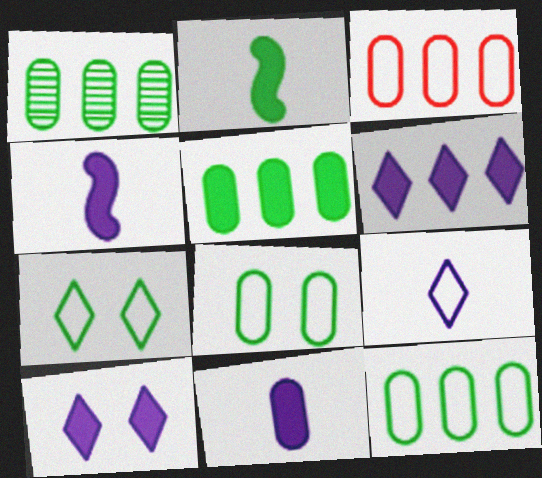[[1, 2, 7], 
[1, 5, 12]]